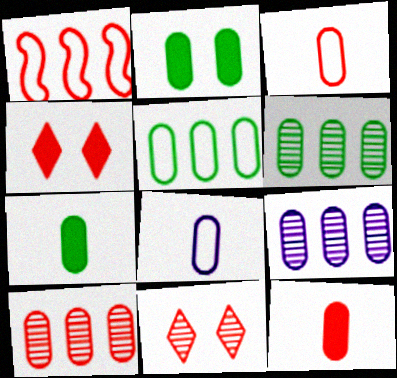[[1, 11, 12], 
[2, 3, 9], 
[2, 8, 10], 
[6, 9, 10]]